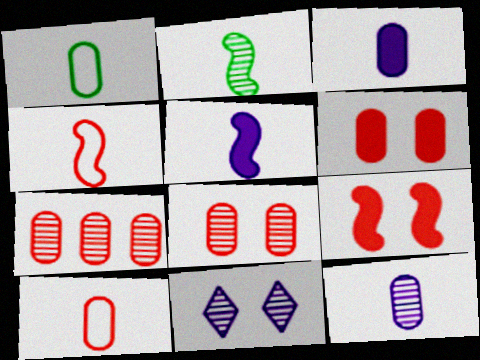[[2, 4, 5], 
[2, 7, 11], 
[6, 7, 10]]